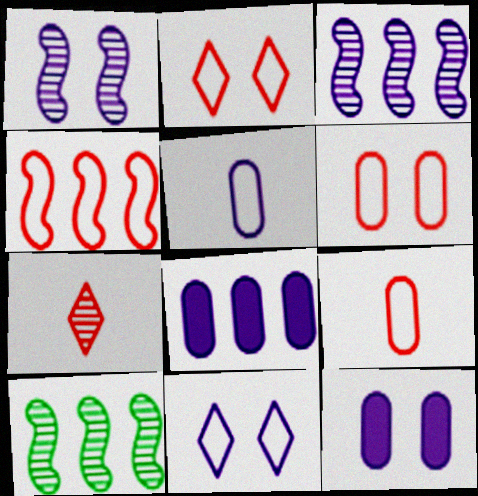[[1, 11, 12], 
[2, 4, 9]]